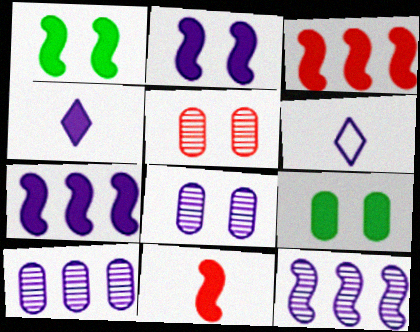[[1, 7, 11], 
[2, 6, 10], 
[3, 4, 9], 
[6, 7, 8]]